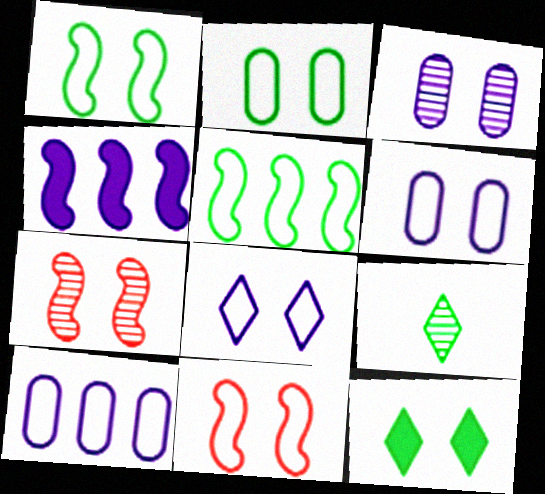[[2, 8, 11], 
[3, 11, 12], 
[6, 7, 12]]